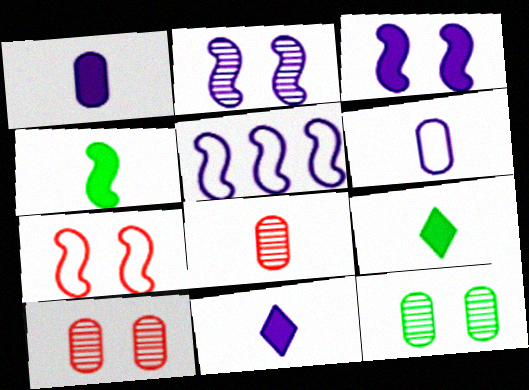[[5, 9, 10]]